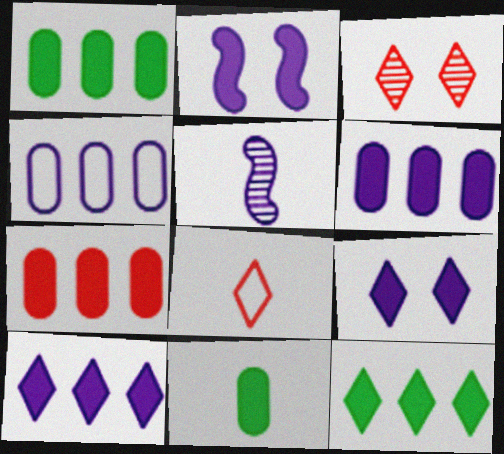[[1, 6, 7], 
[4, 5, 9], 
[5, 8, 11]]